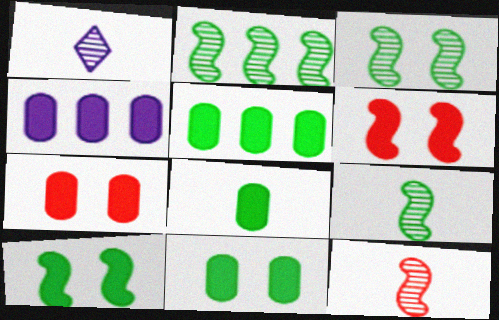[[2, 3, 9], 
[4, 7, 8], 
[5, 8, 11]]